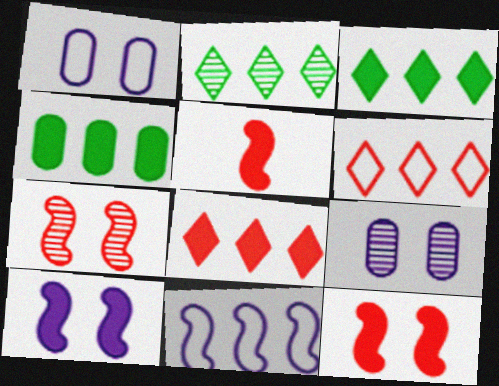[[1, 2, 5]]